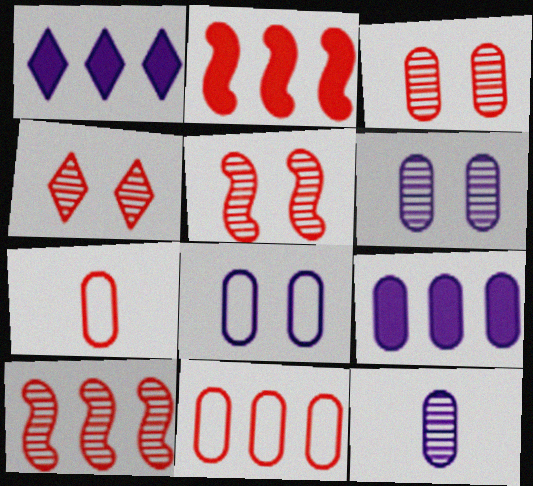[[2, 4, 7], 
[3, 4, 5], 
[8, 9, 12]]